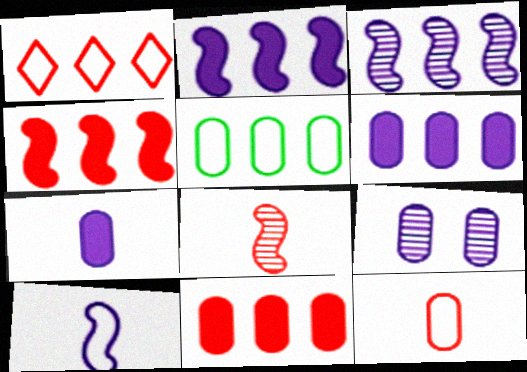[]